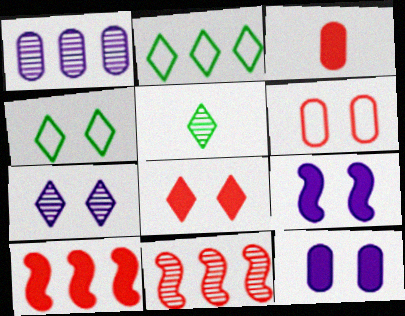[[1, 2, 10], 
[3, 8, 10], 
[4, 7, 8]]